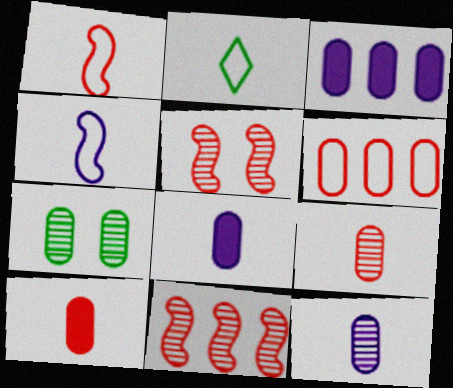[[2, 3, 5], 
[6, 7, 8]]